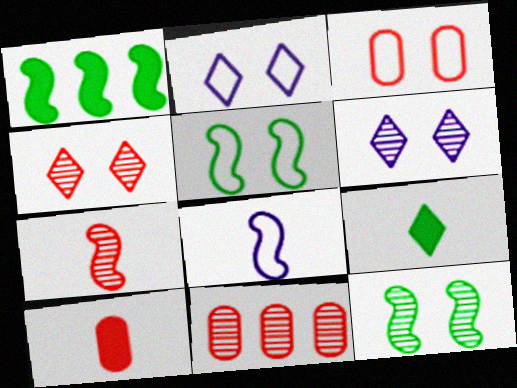[[2, 3, 5], 
[3, 10, 11], 
[4, 7, 11]]